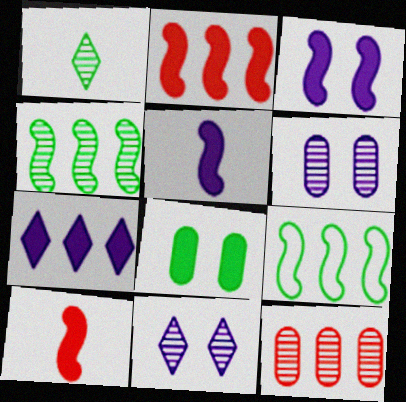[[1, 8, 9], 
[7, 8, 10], 
[7, 9, 12]]